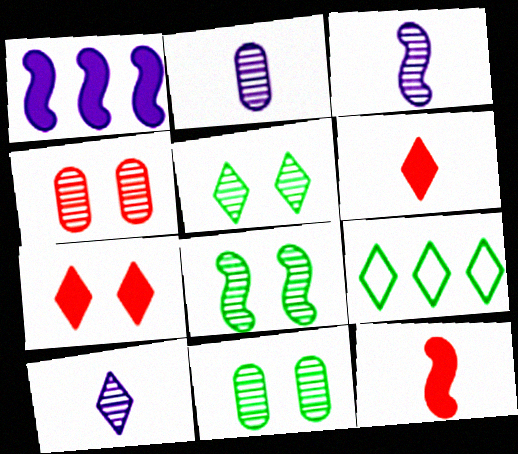[[2, 3, 10], 
[5, 8, 11], 
[7, 9, 10]]